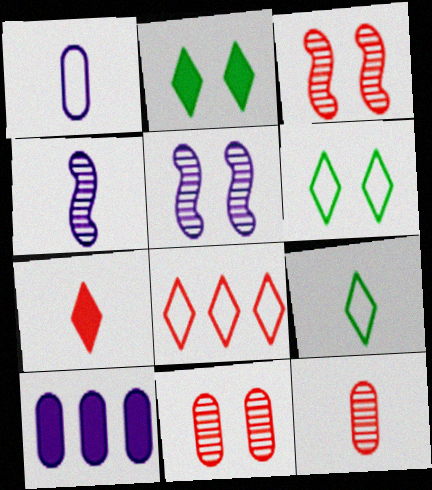[[3, 9, 10]]